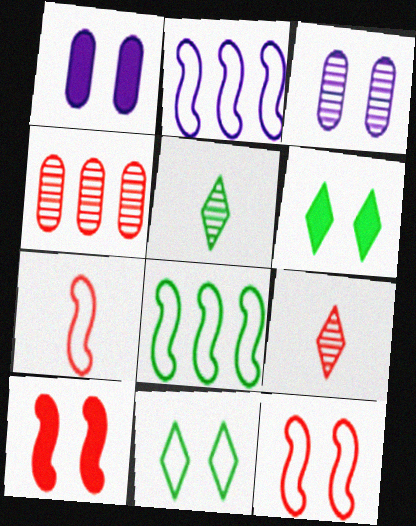[[1, 6, 10], 
[1, 8, 9], 
[3, 6, 12], 
[3, 10, 11]]